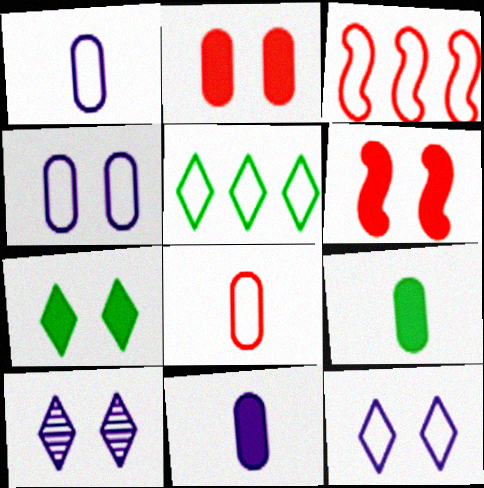[[3, 9, 10]]